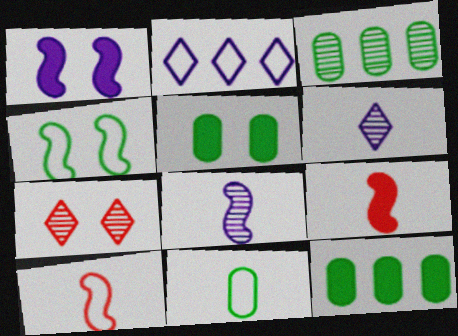[[3, 5, 11], 
[3, 7, 8], 
[6, 9, 11]]